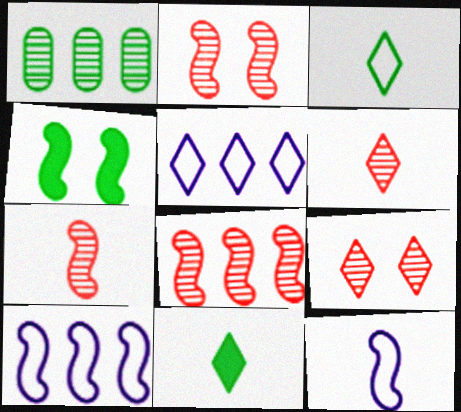[[1, 3, 4], 
[2, 7, 8], 
[4, 7, 10], 
[4, 8, 12], 
[5, 9, 11]]